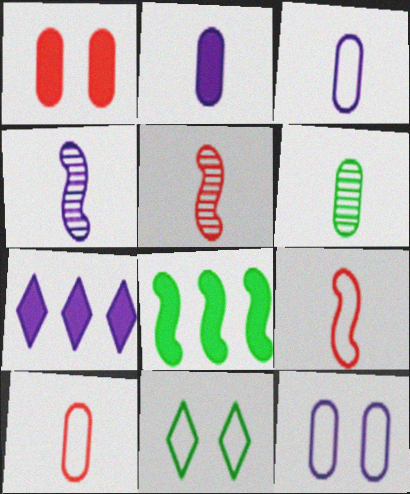[[2, 6, 10], 
[4, 7, 12], 
[6, 8, 11]]